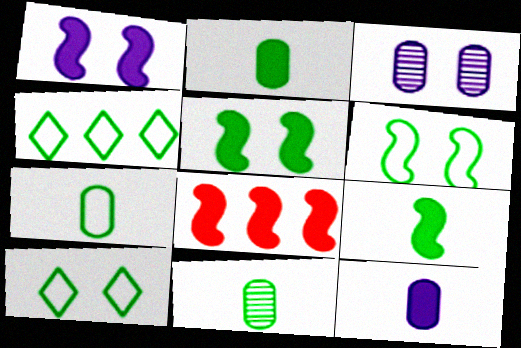[[1, 8, 9], 
[2, 7, 11], 
[4, 5, 11], 
[4, 6, 7]]